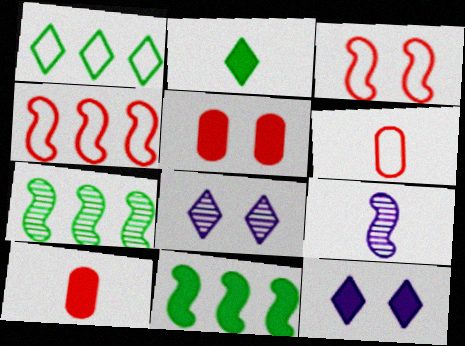[[1, 5, 9], 
[2, 6, 9], 
[3, 9, 11], 
[6, 7, 12], 
[6, 8, 11], 
[10, 11, 12]]